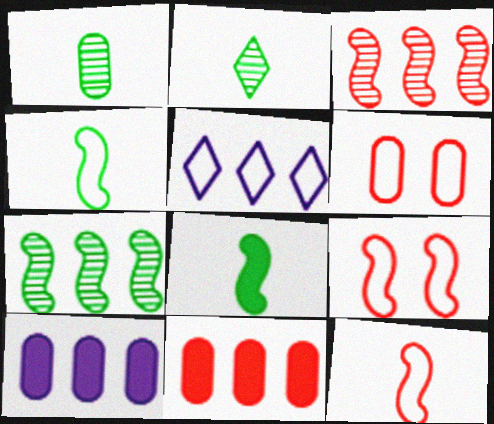[[1, 6, 10], 
[2, 9, 10], 
[4, 5, 6], 
[5, 7, 11]]